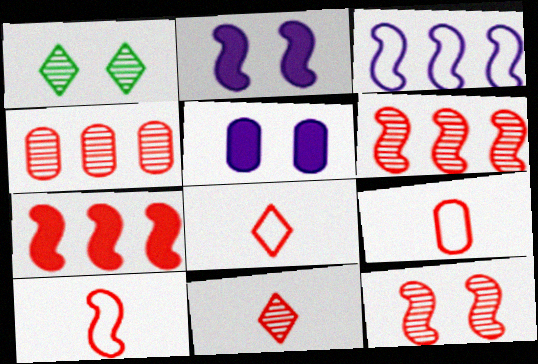[[4, 11, 12], 
[7, 10, 12], 
[8, 9, 10]]